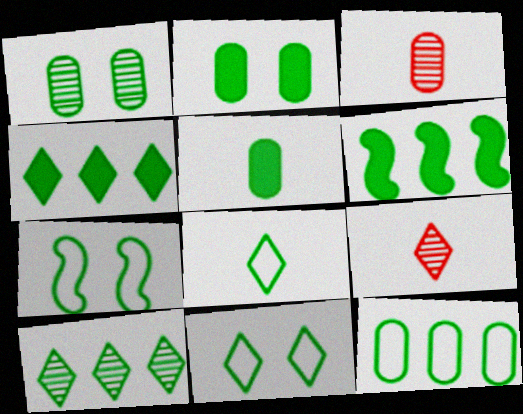[[1, 5, 12], 
[1, 6, 8], 
[5, 7, 10], 
[6, 10, 12], 
[7, 8, 12]]